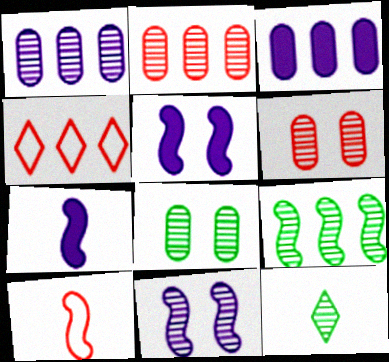[[2, 11, 12], 
[3, 4, 9], 
[4, 7, 8], 
[5, 9, 10], 
[8, 9, 12]]